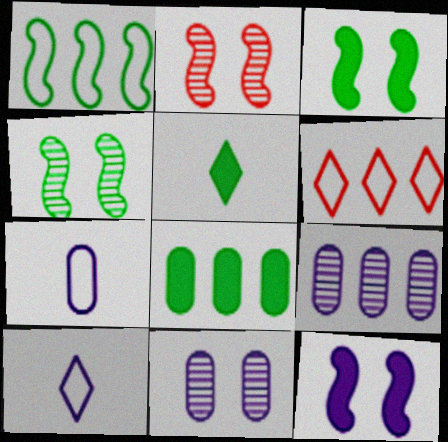[[2, 8, 10], 
[3, 5, 8], 
[9, 10, 12]]